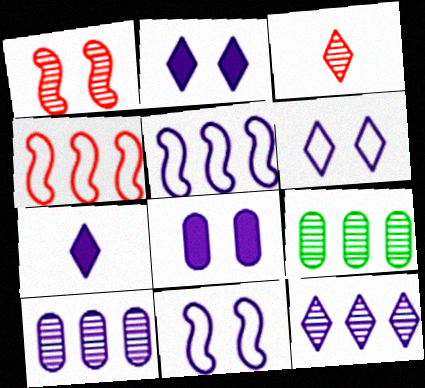[[6, 7, 12], 
[7, 10, 11]]